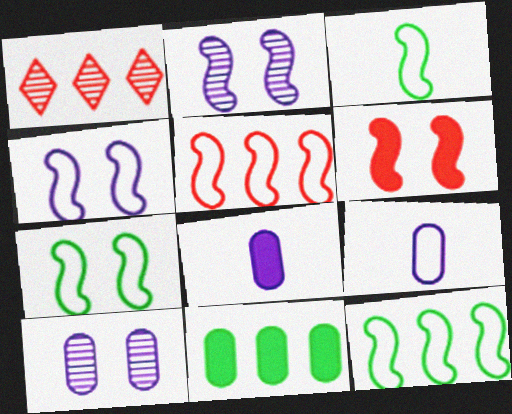[[1, 7, 8], 
[2, 6, 7], 
[3, 4, 5], 
[3, 7, 12]]